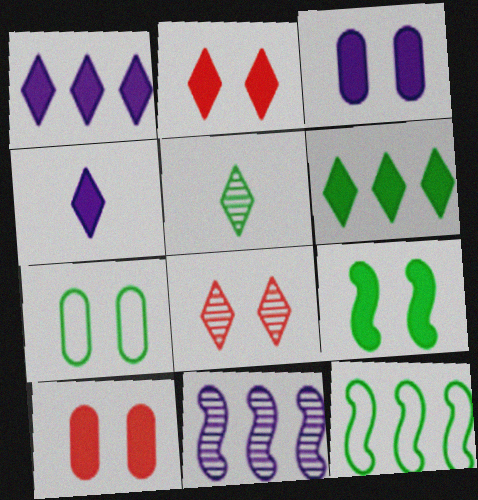[[2, 3, 9], 
[2, 4, 6]]